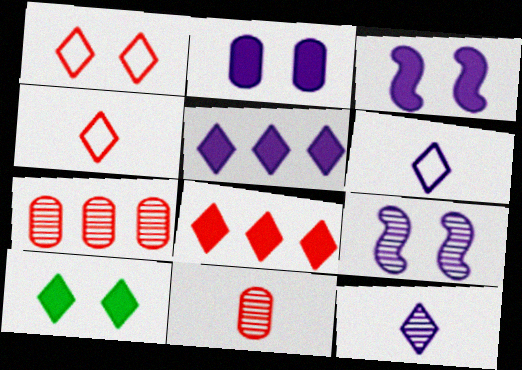[]